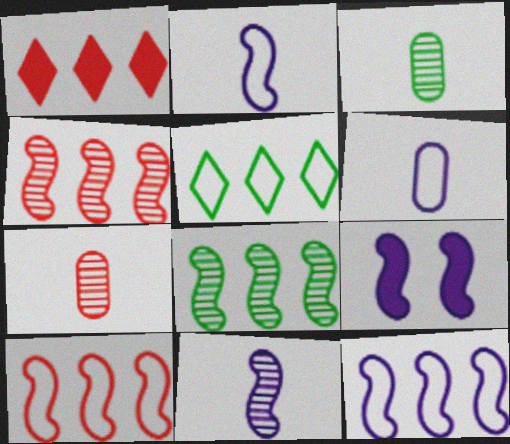[[5, 7, 9], 
[9, 11, 12]]